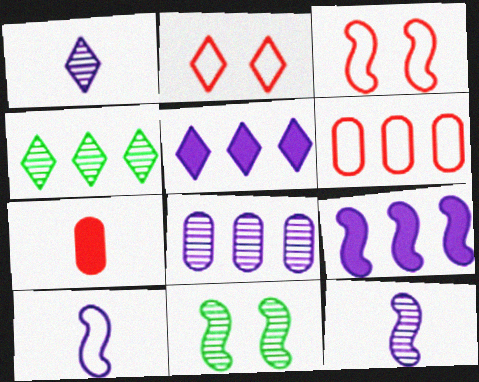[[4, 6, 9]]